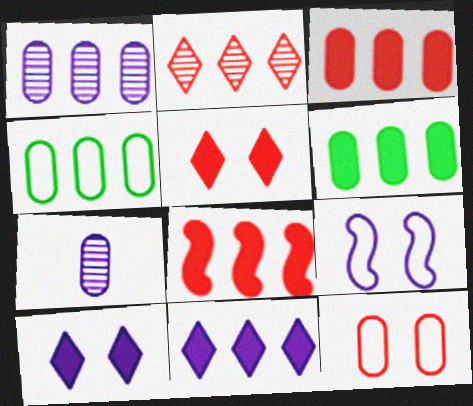[[1, 3, 4], 
[6, 7, 12], 
[6, 8, 11], 
[7, 9, 11]]